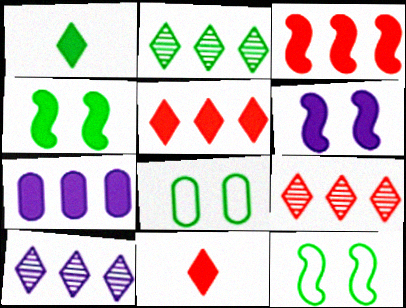[[2, 9, 10], 
[4, 7, 11]]